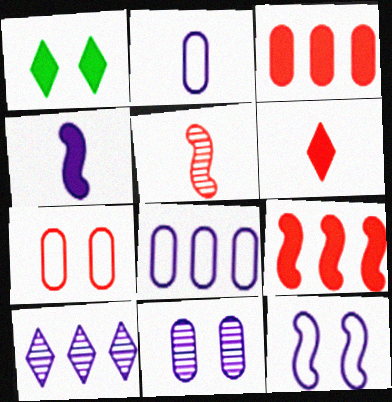[[1, 3, 4], 
[1, 5, 8]]